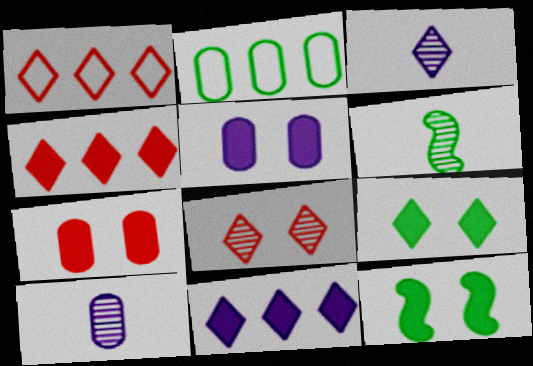[[1, 3, 9], 
[1, 5, 6], 
[1, 10, 12], 
[2, 6, 9], 
[2, 7, 10]]